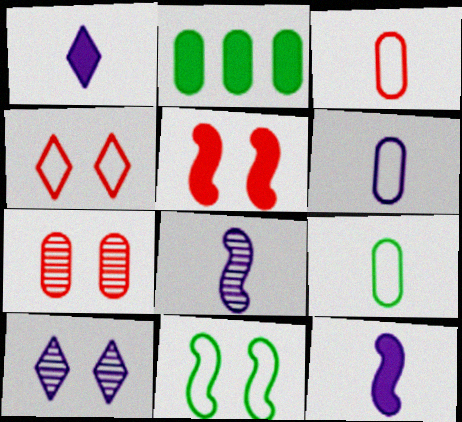[[1, 2, 5], 
[1, 6, 8], 
[2, 4, 8], 
[2, 6, 7], 
[3, 6, 9], 
[4, 5, 7]]